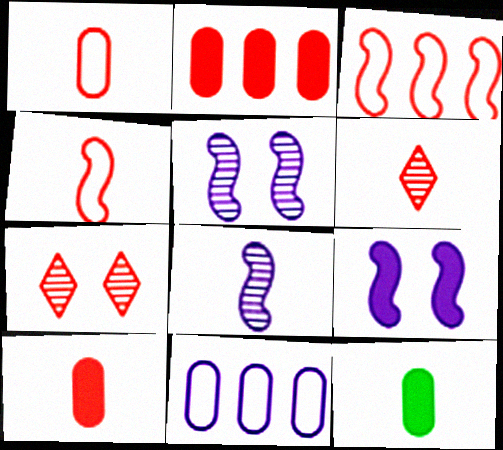[[2, 4, 7], 
[3, 7, 10], 
[4, 6, 10]]